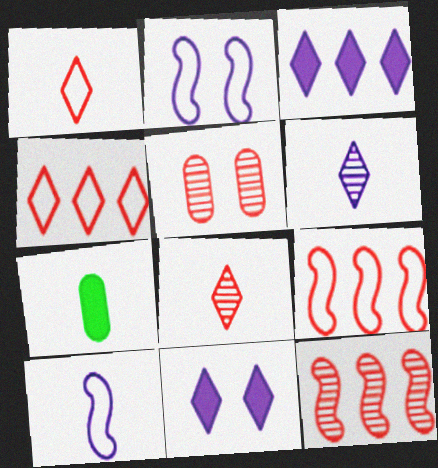[[5, 8, 12], 
[7, 8, 10]]